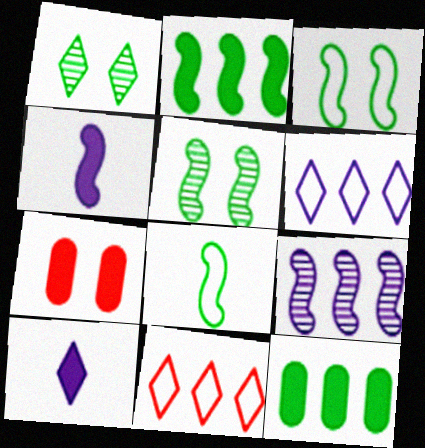[[1, 8, 12], 
[1, 10, 11], 
[2, 5, 8], 
[2, 7, 10], 
[9, 11, 12]]